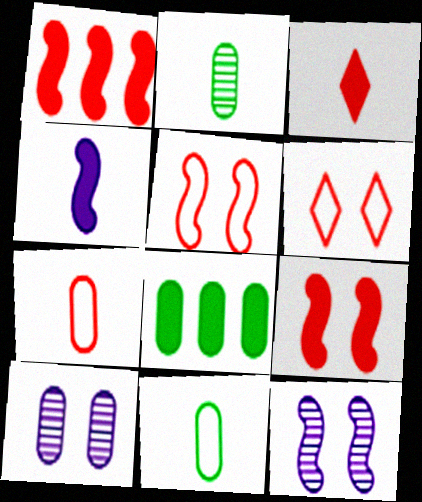[[7, 8, 10]]